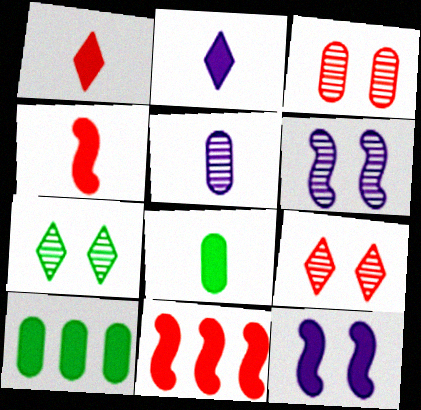[[1, 10, 12], 
[2, 4, 8], 
[3, 6, 7]]